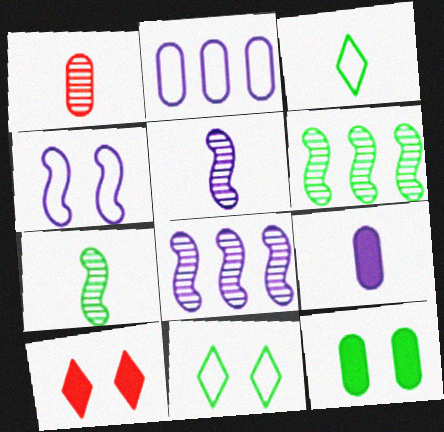[[1, 2, 12], 
[2, 7, 10], 
[3, 6, 12]]